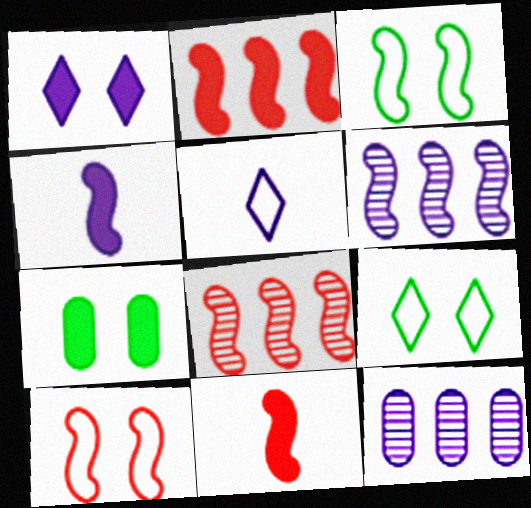[[3, 4, 8], 
[3, 6, 11], 
[5, 7, 8], 
[8, 10, 11], 
[9, 11, 12]]